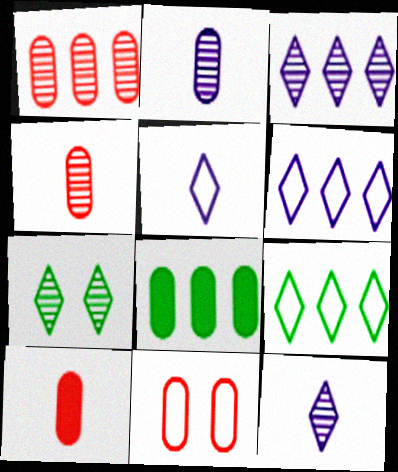[[1, 10, 11], 
[2, 8, 11]]